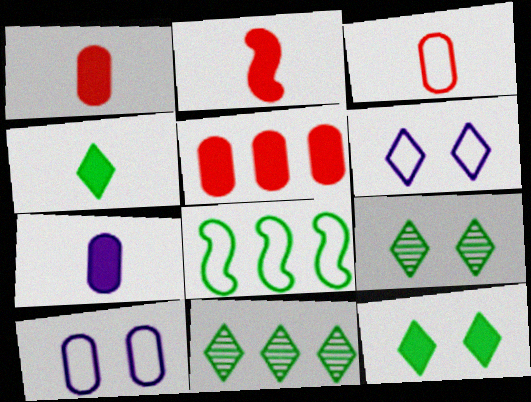[[2, 4, 7], 
[2, 10, 11], 
[3, 6, 8]]